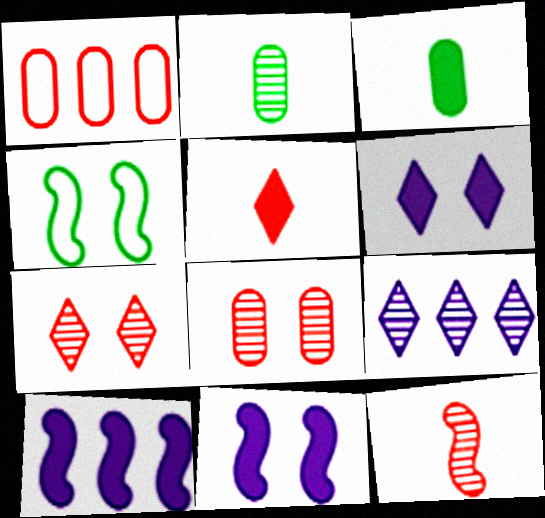[[4, 6, 8], 
[4, 10, 12]]